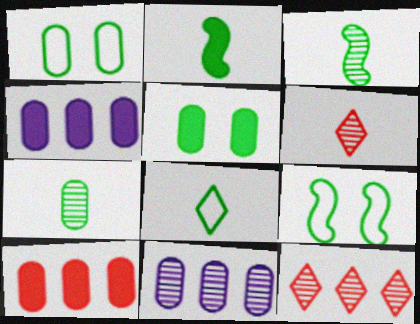[[2, 7, 8], 
[4, 6, 9]]